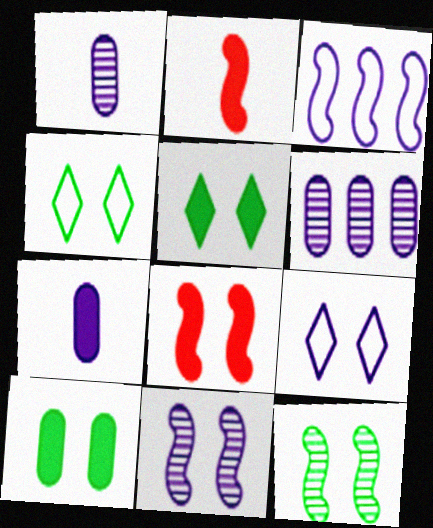[[2, 3, 12], 
[2, 4, 6], 
[4, 10, 12]]